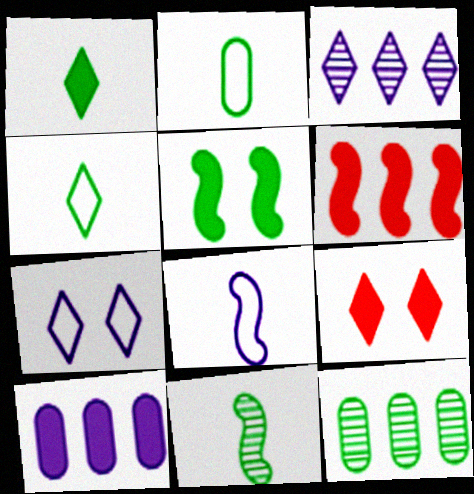[[1, 2, 11], 
[3, 4, 9], 
[4, 5, 12], 
[8, 9, 12]]